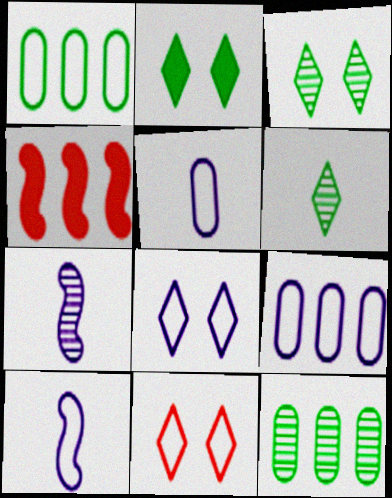[[1, 10, 11], 
[3, 4, 5], 
[8, 9, 10]]